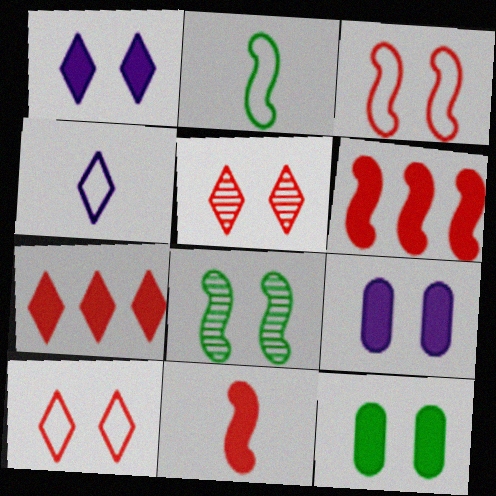[[8, 9, 10]]